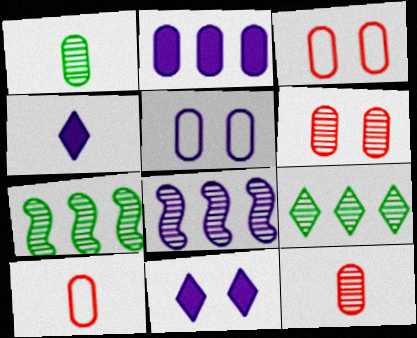[[1, 2, 3], 
[3, 4, 7], 
[4, 5, 8], 
[7, 10, 11]]